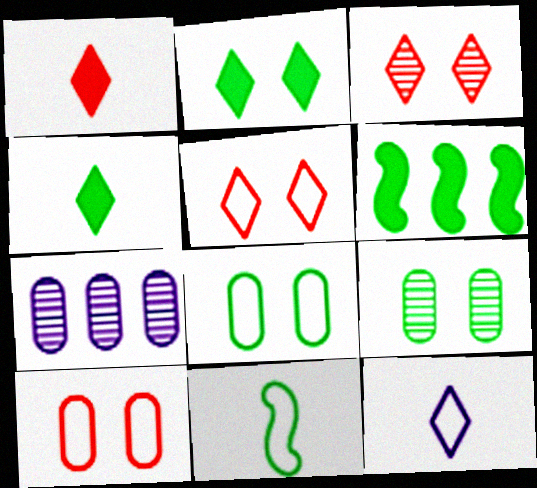[]